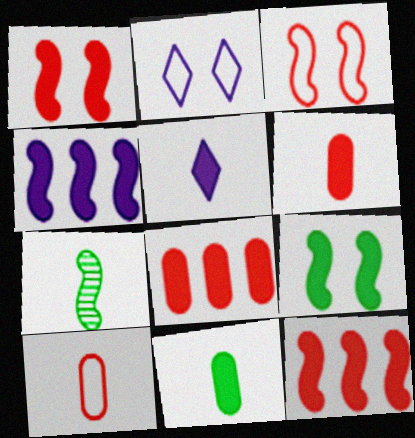[[2, 7, 8], 
[3, 4, 7], 
[5, 7, 10], 
[5, 8, 9]]